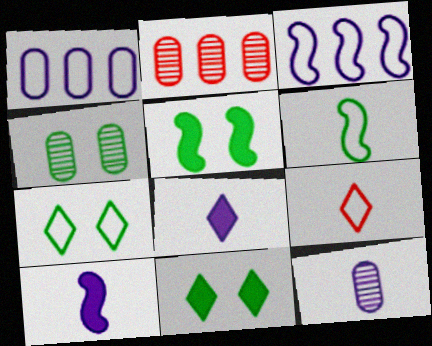[[2, 4, 12], 
[2, 7, 10], 
[4, 5, 7]]